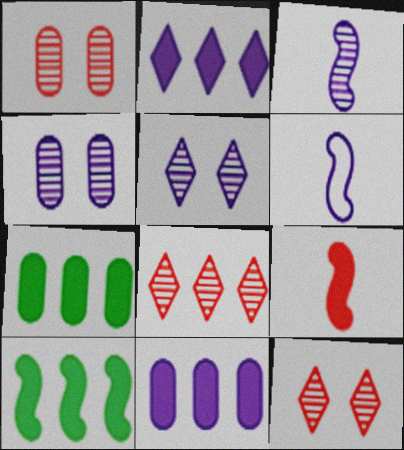[[2, 4, 6], 
[5, 6, 11], 
[6, 7, 12]]